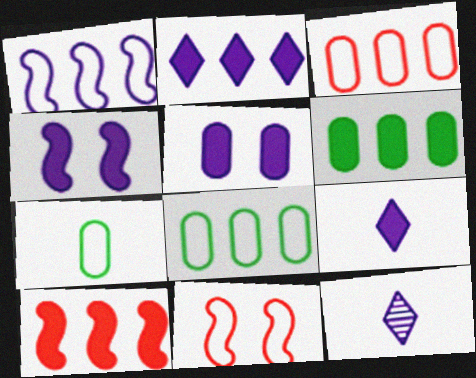[[1, 5, 12], 
[2, 6, 10], 
[6, 11, 12]]